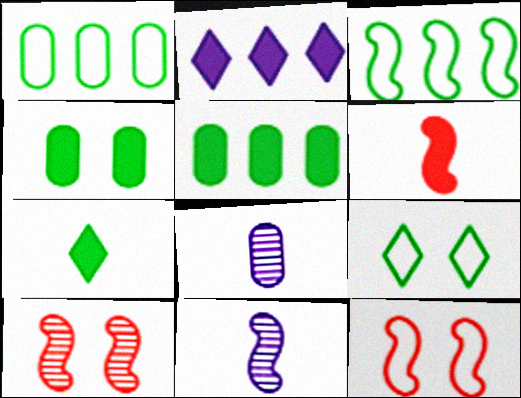[[2, 4, 6]]